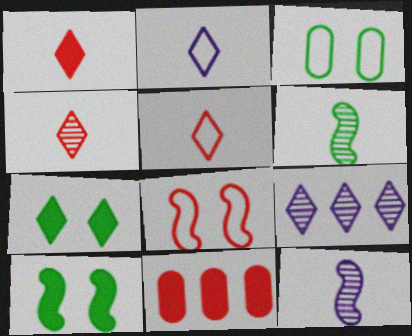[[1, 4, 5], 
[4, 8, 11], 
[5, 7, 9]]